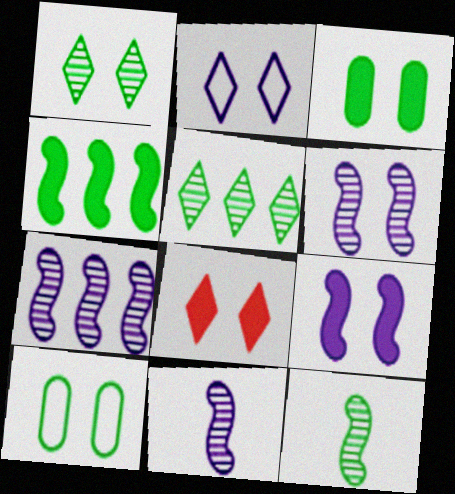[[1, 2, 8], 
[3, 8, 9], 
[6, 7, 11], 
[6, 8, 10]]